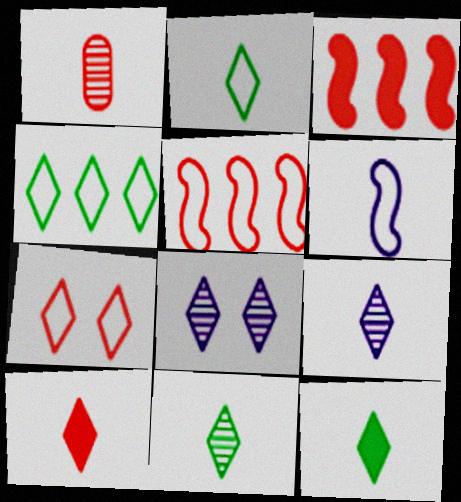[[1, 3, 7], 
[1, 6, 12], 
[2, 9, 10], 
[2, 11, 12], 
[4, 8, 10]]